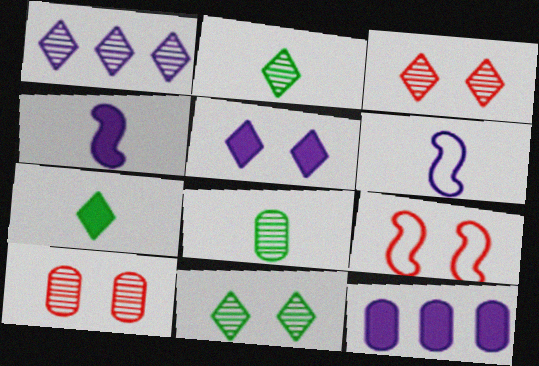[[1, 2, 3], 
[2, 9, 12], 
[4, 5, 12]]